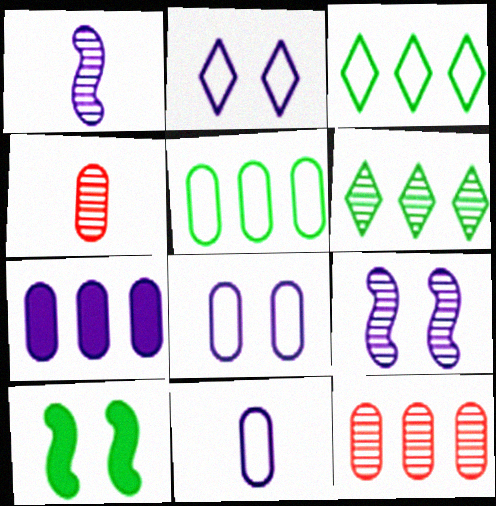[[1, 2, 7], 
[4, 6, 9], 
[5, 7, 12]]